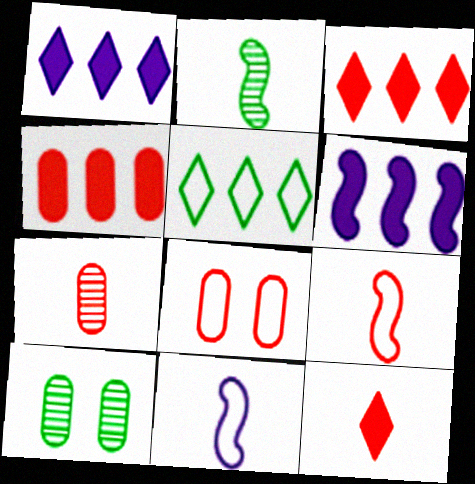[[1, 2, 8], 
[1, 9, 10], 
[3, 10, 11], 
[4, 7, 8], 
[5, 8, 11], 
[7, 9, 12]]